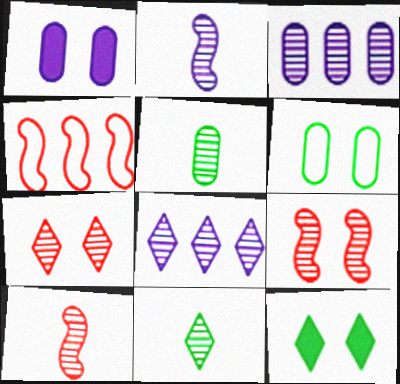[[1, 4, 11], 
[3, 9, 11], 
[5, 8, 9], 
[7, 8, 11]]